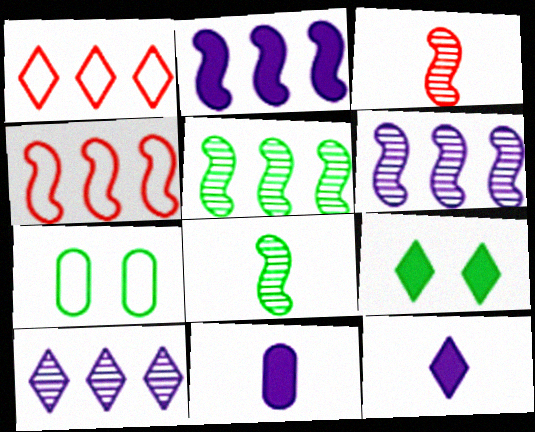[[2, 4, 5]]